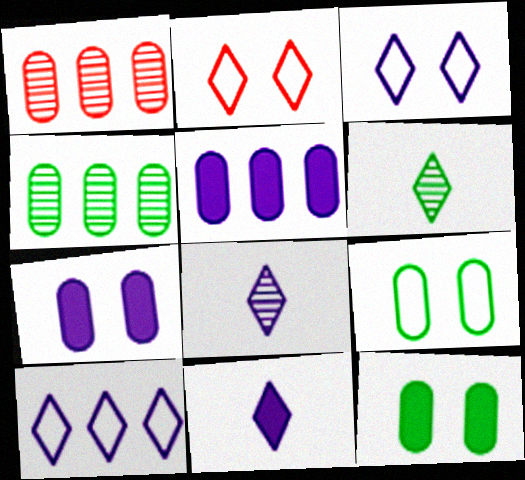[]